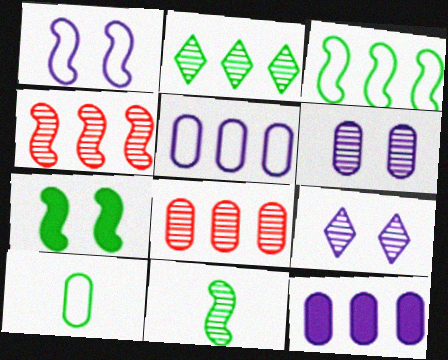[[2, 7, 10], 
[3, 7, 11], 
[8, 9, 11]]